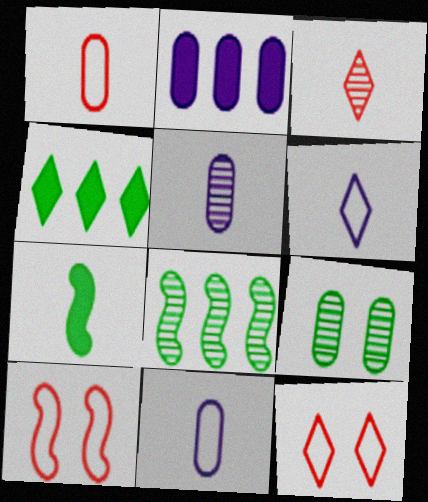[[1, 2, 9], 
[3, 7, 11], 
[4, 5, 10]]